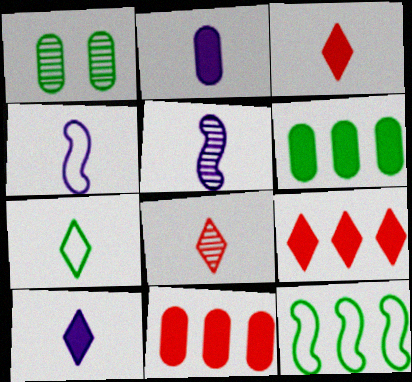[[1, 4, 9], 
[7, 8, 10]]